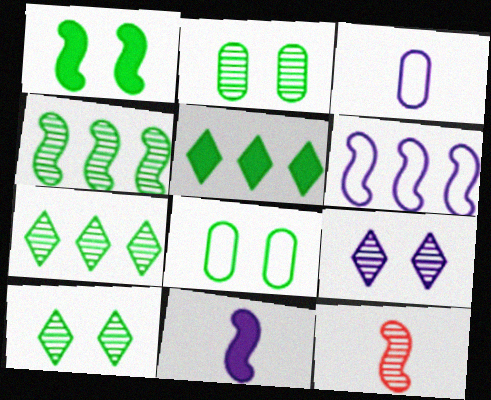[[1, 6, 12], 
[1, 8, 10]]